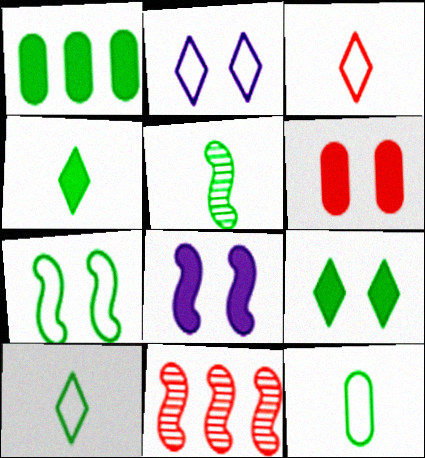[[3, 6, 11], 
[4, 5, 12], 
[6, 8, 9]]